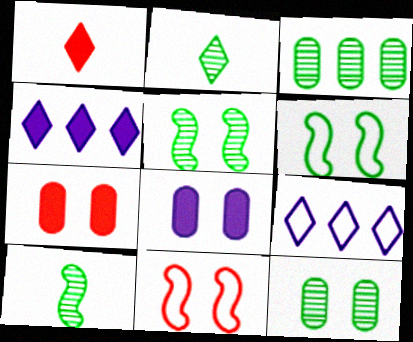[[2, 3, 5], 
[7, 9, 10]]